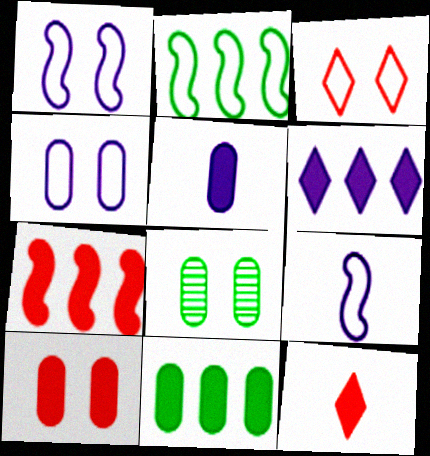[[4, 8, 10], 
[5, 10, 11], 
[6, 7, 11], 
[7, 10, 12]]